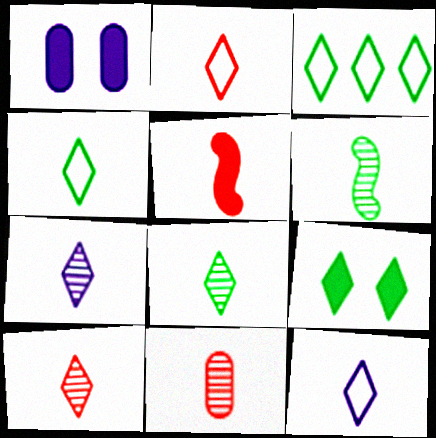[[2, 4, 12], 
[2, 5, 11], 
[3, 8, 9], 
[6, 7, 11], 
[7, 8, 10]]